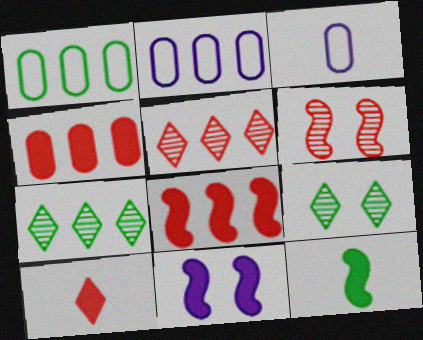[[1, 9, 12], 
[2, 7, 8], 
[3, 8, 9], 
[8, 11, 12]]